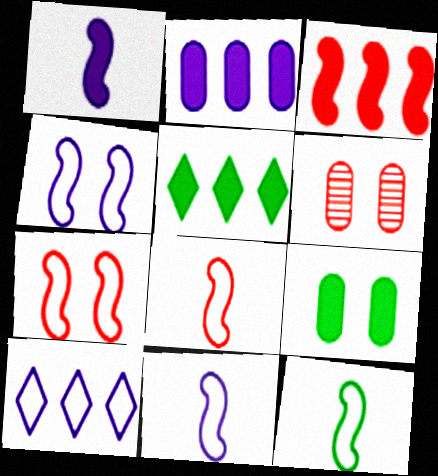[[2, 3, 5], 
[5, 6, 11], 
[8, 11, 12]]